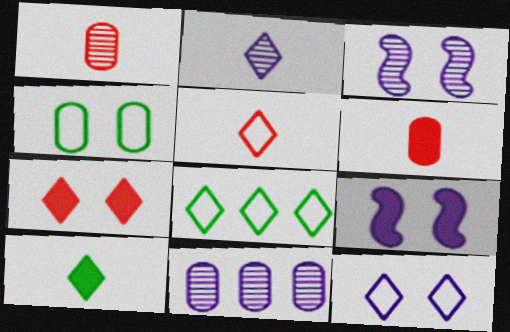[[1, 8, 9], 
[2, 3, 11], 
[2, 5, 10], 
[2, 7, 8], 
[3, 4, 7], 
[3, 6, 8], 
[4, 6, 11], 
[5, 8, 12]]